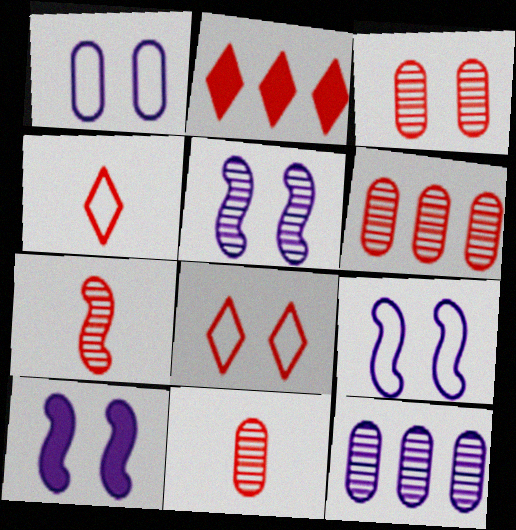[[3, 6, 11], 
[5, 9, 10]]